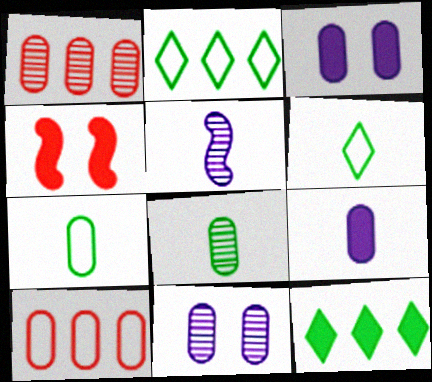[[1, 3, 7], 
[1, 8, 11], 
[3, 8, 10], 
[4, 9, 12]]